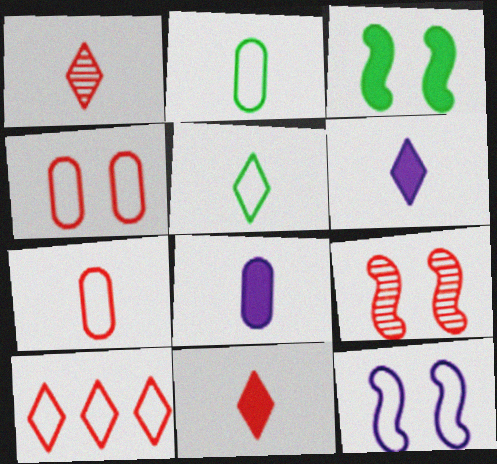[[1, 5, 6], 
[2, 10, 12], 
[3, 9, 12]]